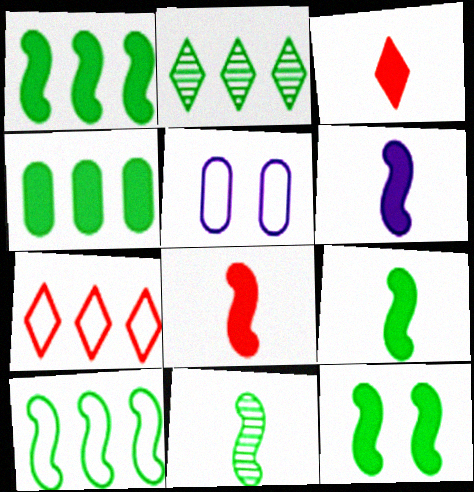[[1, 9, 12], 
[2, 4, 10], 
[2, 5, 8], 
[6, 8, 9], 
[10, 11, 12]]